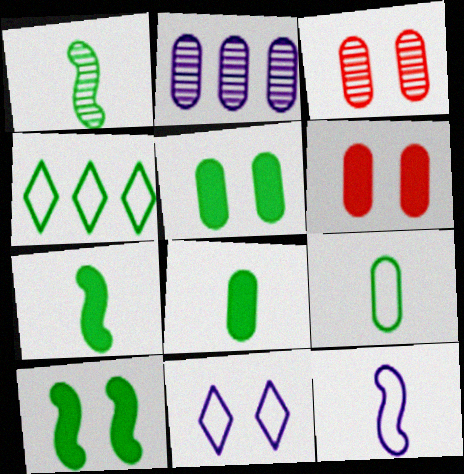[[1, 4, 5], 
[2, 6, 9], 
[3, 10, 11]]